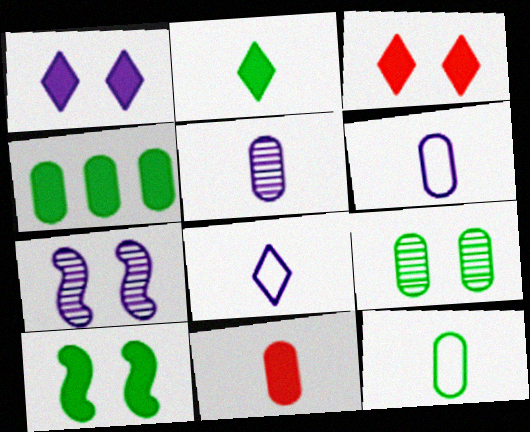[[2, 4, 10], 
[4, 9, 12], 
[5, 11, 12]]